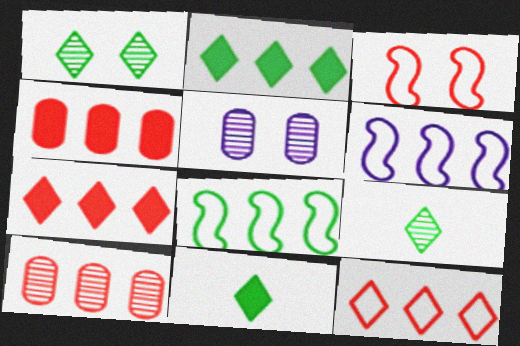[[2, 6, 10]]